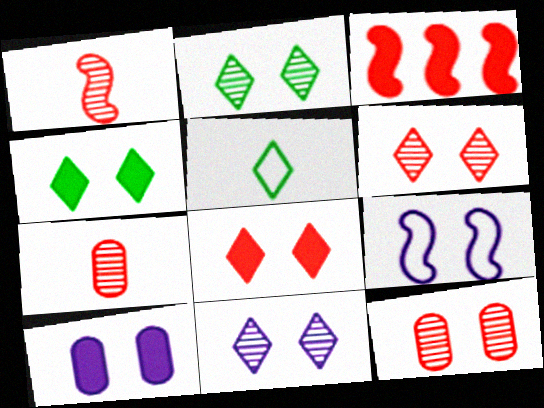[[2, 6, 11], 
[4, 9, 12], 
[9, 10, 11]]